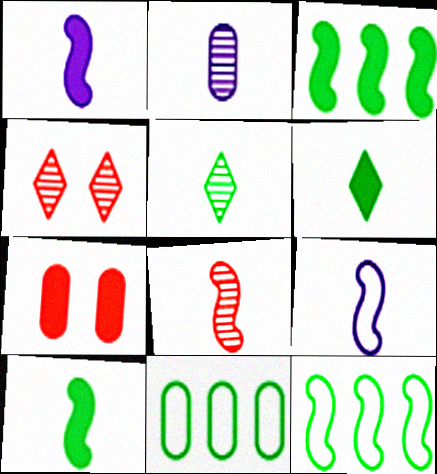[[1, 4, 11], 
[2, 5, 8], 
[2, 7, 11], 
[8, 9, 10]]